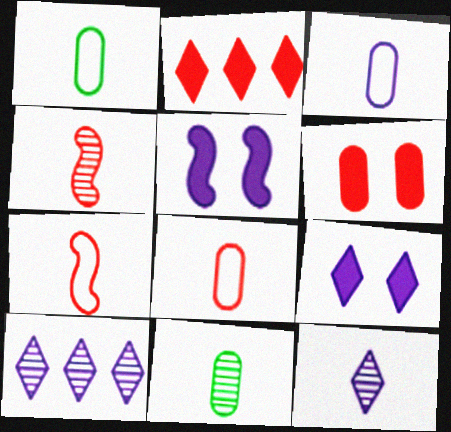[[1, 3, 8], 
[3, 5, 10], 
[4, 11, 12]]